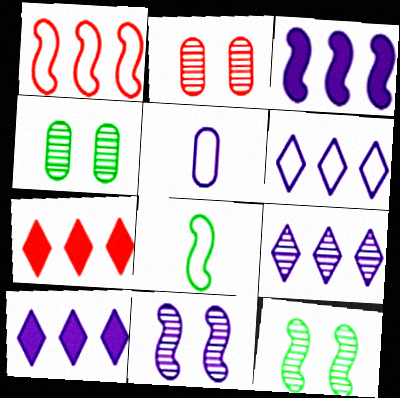[[2, 8, 10], 
[5, 7, 12], 
[5, 10, 11], 
[6, 9, 10]]